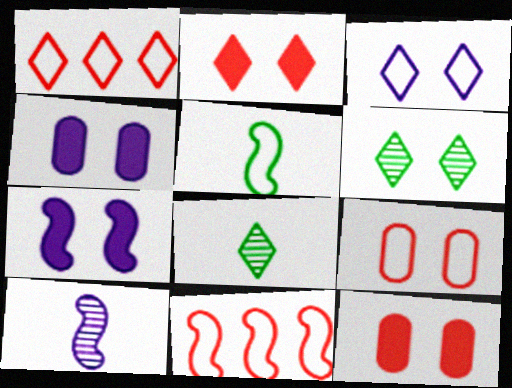[[2, 3, 6], 
[4, 8, 11], 
[6, 7, 9]]